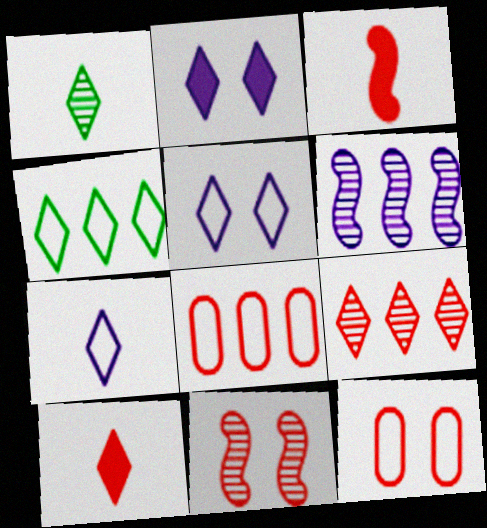[[1, 7, 10], 
[3, 9, 12], 
[8, 10, 11]]